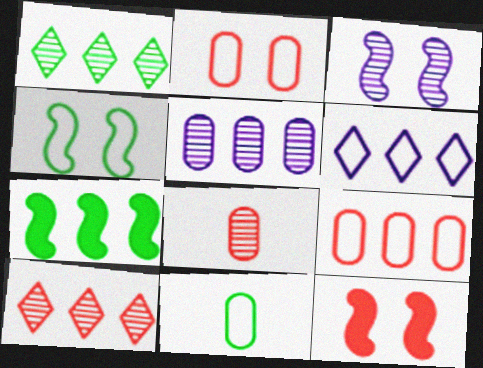[[1, 3, 8], 
[3, 4, 12]]